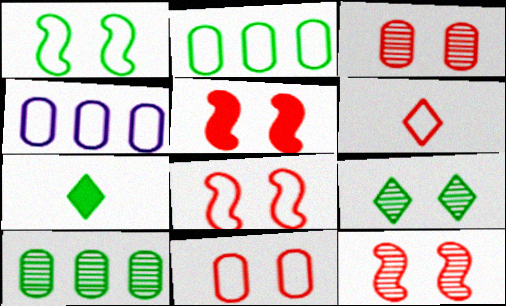[[1, 4, 6], 
[1, 7, 10], 
[4, 7, 12], 
[5, 8, 12]]